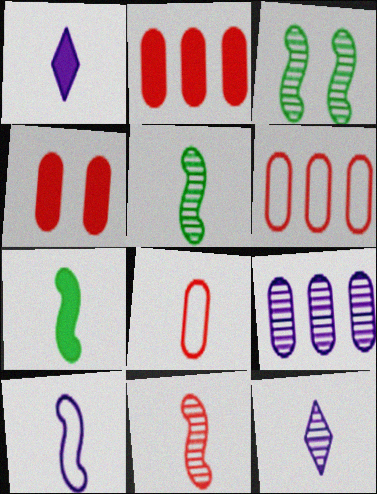[[1, 3, 6], 
[1, 5, 8], 
[7, 8, 12], 
[7, 10, 11]]